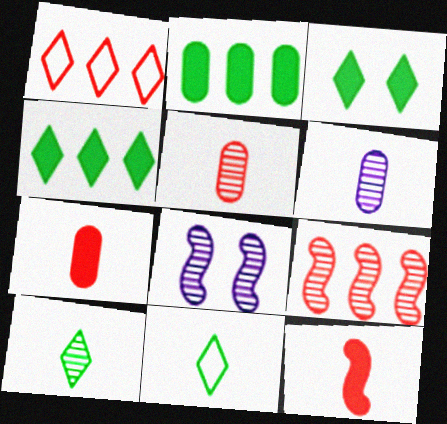[[6, 11, 12]]